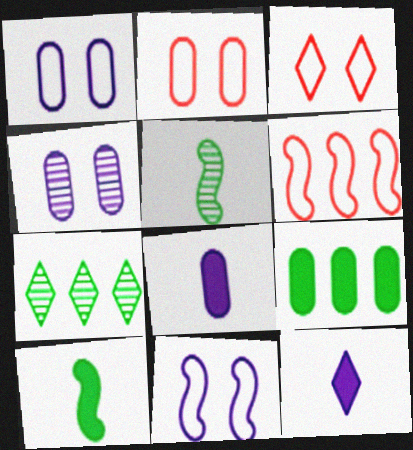[[3, 7, 12]]